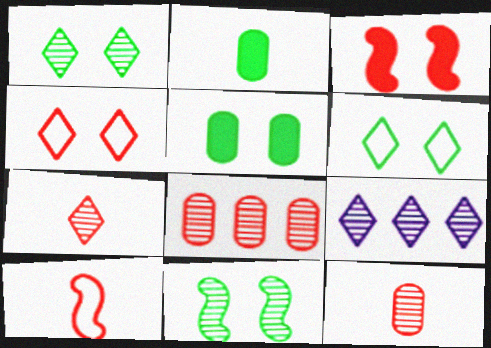[[1, 7, 9], 
[5, 6, 11], 
[5, 9, 10], 
[9, 11, 12]]